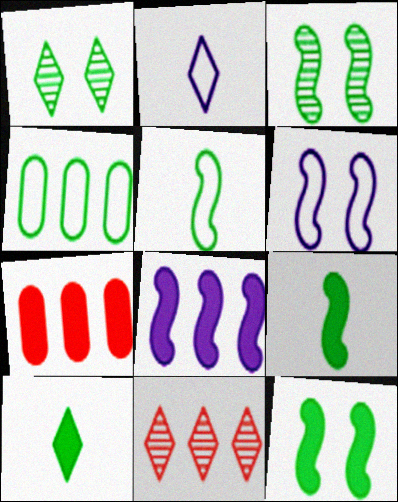[[1, 4, 9], 
[2, 3, 7], 
[3, 4, 10], 
[4, 8, 11]]